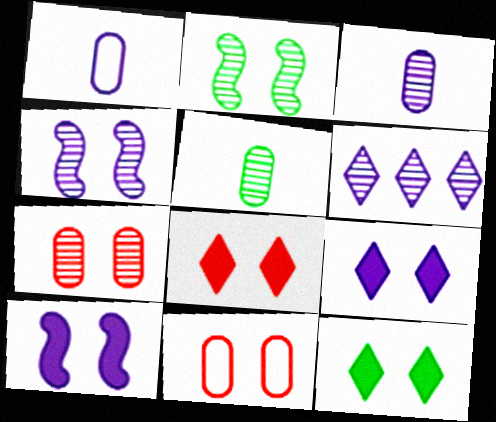[[1, 6, 10], 
[2, 9, 11], 
[3, 4, 6], 
[4, 11, 12], 
[8, 9, 12]]